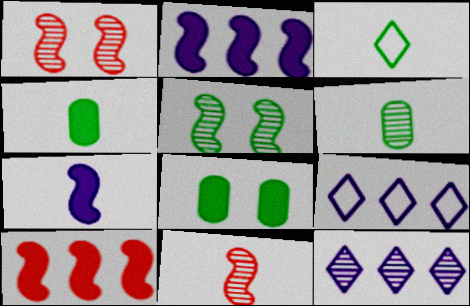[[1, 4, 9], 
[1, 6, 12], 
[8, 9, 11]]